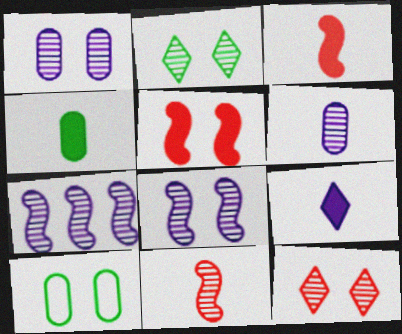[[3, 4, 9]]